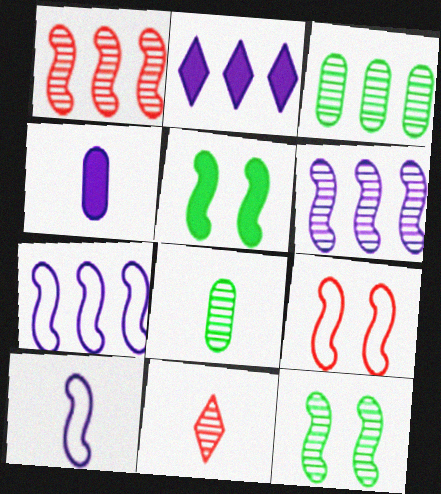[[1, 5, 10], 
[2, 8, 9]]